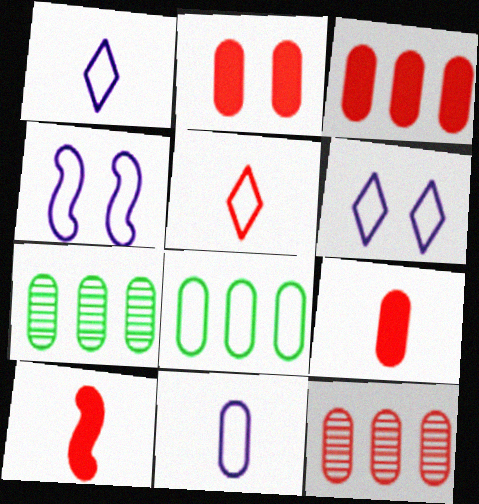[[2, 3, 9], 
[2, 7, 11], 
[4, 5, 8], 
[6, 7, 10]]